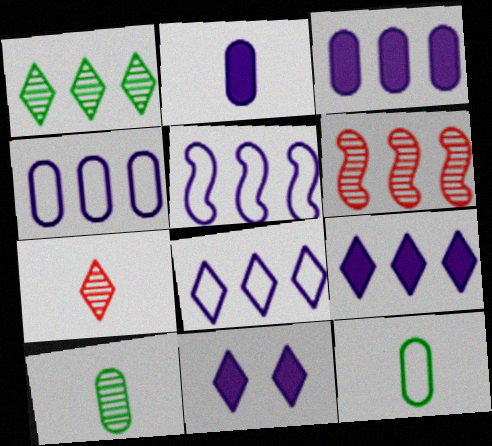[[4, 5, 8], 
[6, 11, 12]]